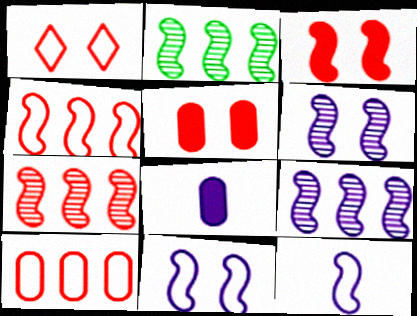[[1, 2, 8], 
[2, 3, 12], 
[2, 7, 9]]